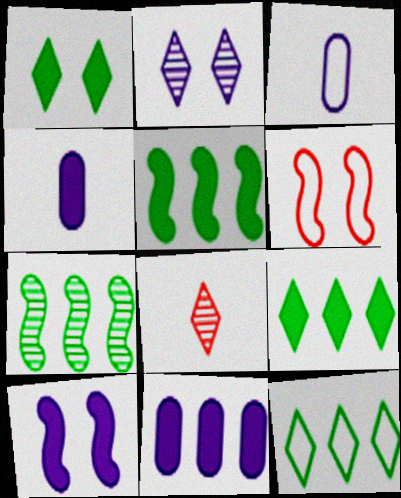[[3, 6, 12]]